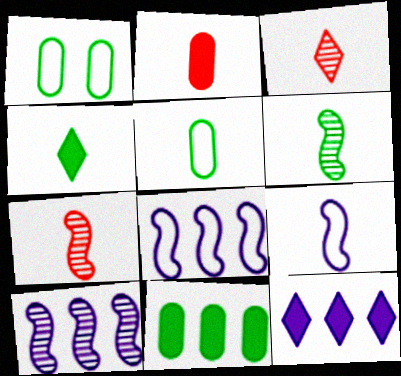[[1, 7, 12], 
[4, 5, 6]]